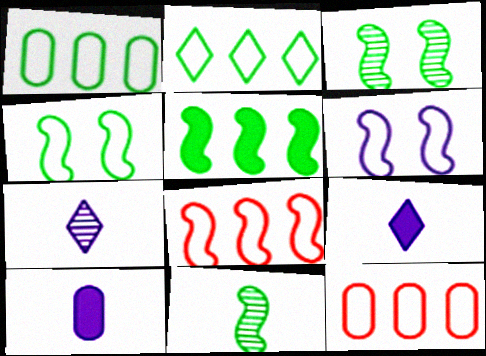[[3, 9, 12], 
[4, 5, 11]]